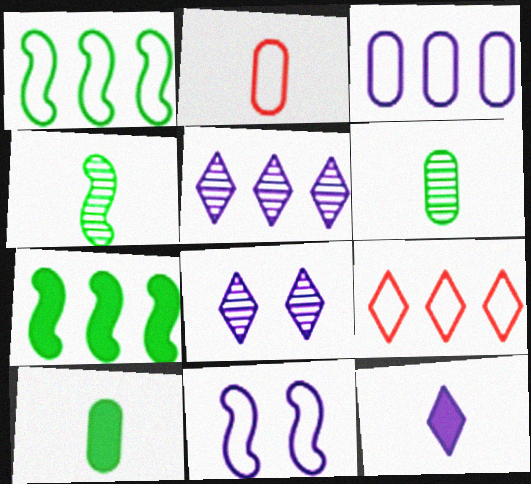[[1, 3, 9], 
[2, 4, 12], 
[2, 7, 8]]